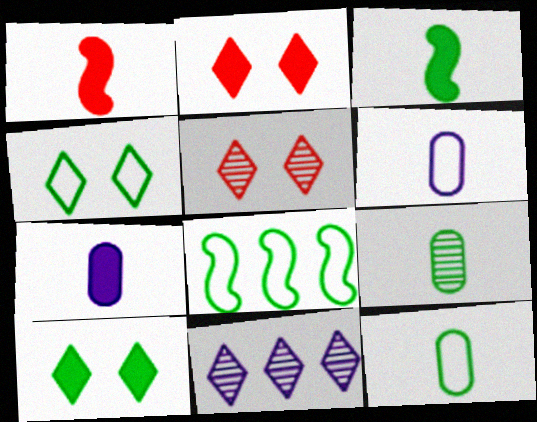[[4, 8, 12], 
[5, 7, 8], 
[8, 9, 10]]